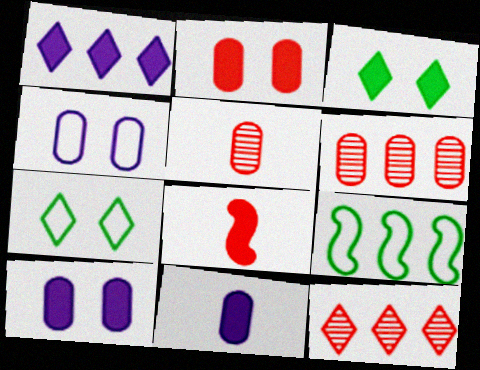[[1, 6, 9]]